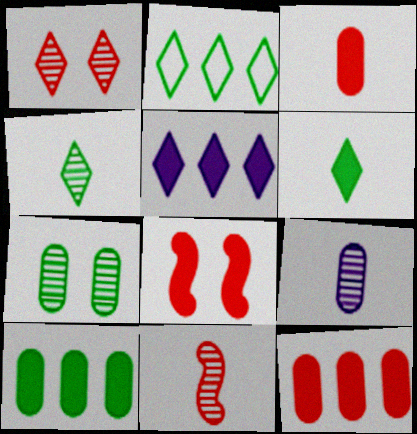[[2, 8, 9], 
[4, 9, 11]]